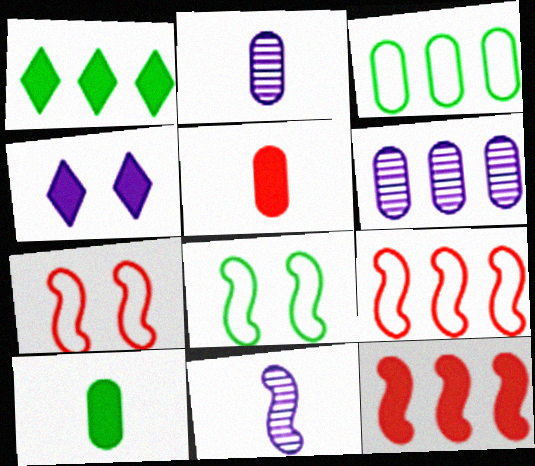[[1, 2, 7], 
[1, 6, 9], 
[4, 10, 12], 
[8, 11, 12]]